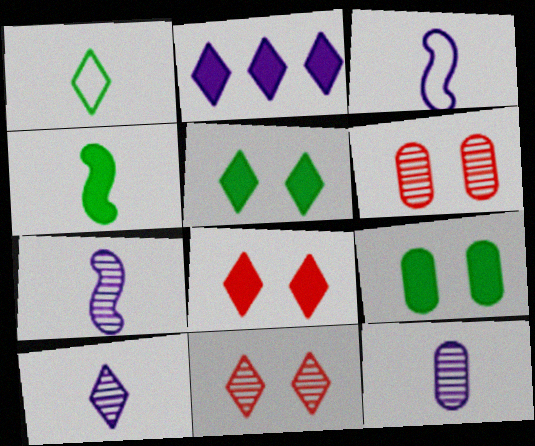[[1, 2, 11], 
[7, 10, 12]]